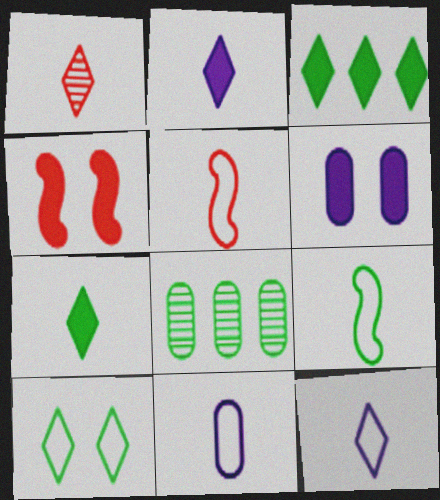[[1, 7, 12], 
[4, 8, 12]]